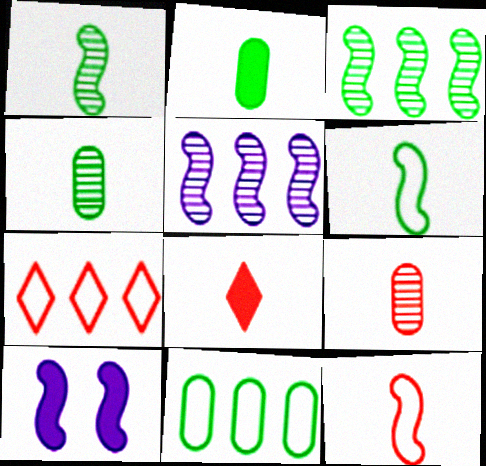[[3, 10, 12], 
[4, 7, 10], 
[8, 9, 12]]